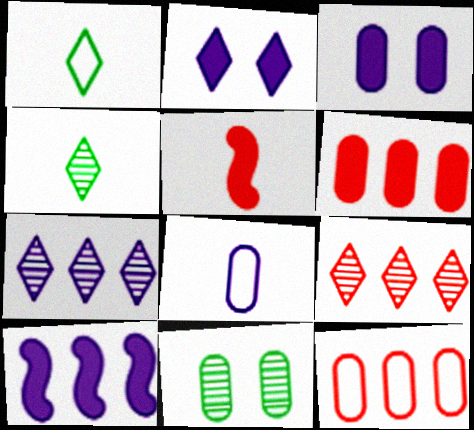[[1, 2, 9], 
[4, 5, 8], 
[6, 8, 11]]